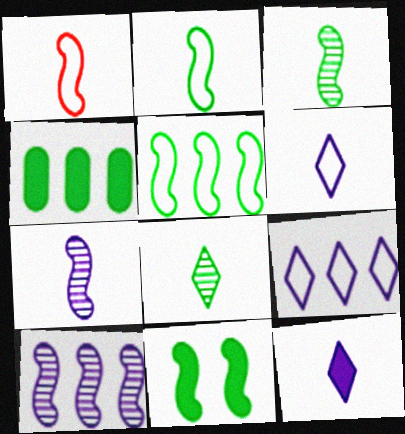[[1, 10, 11], 
[3, 5, 11]]